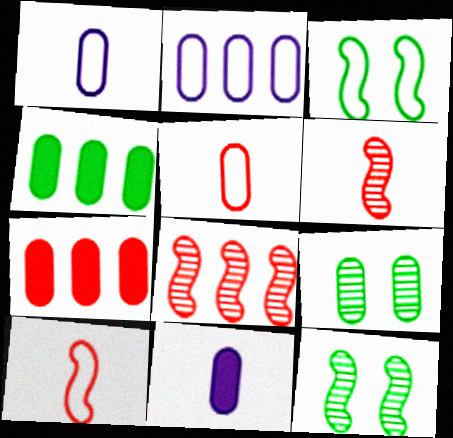[[1, 7, 9]]